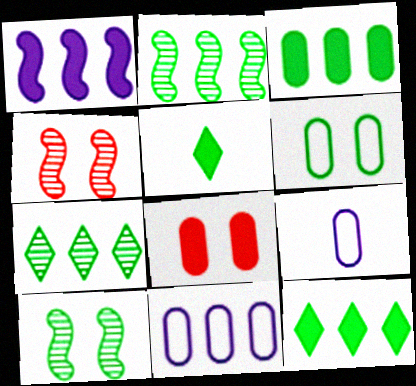[[1, 5, 8], 
[2, 5, 6], 
[4, 5, 11], 
[4, 9, 12]]